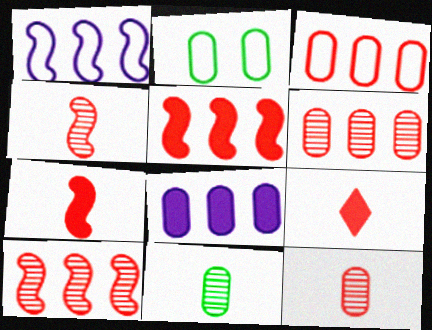[[2, 8, 12]]